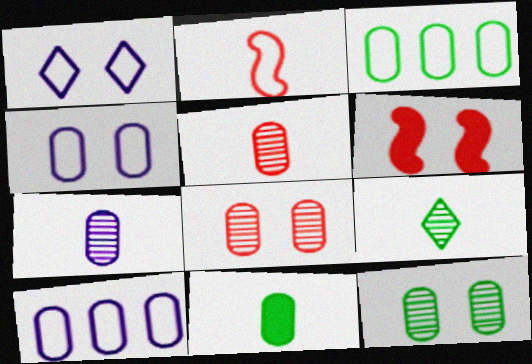[[1, 2, 3], 
[1, 6, 12], 
[3, 11, 12], 
[6, 9, 10], 
[8, 10, 11]]